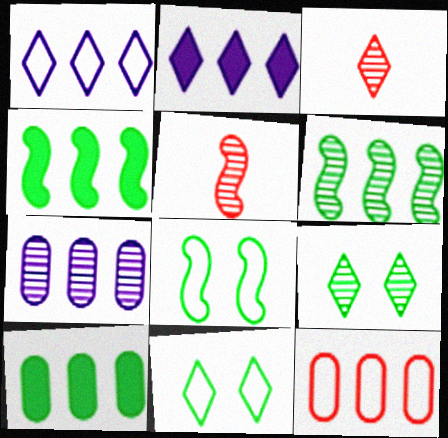[[2, 3, 11], 
[2, 6, 12], 
[5, 7, 9], 
[7, 10, 12]]